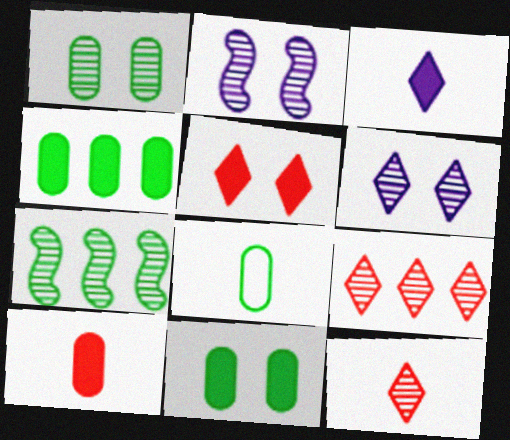[[1, 4, 8]]